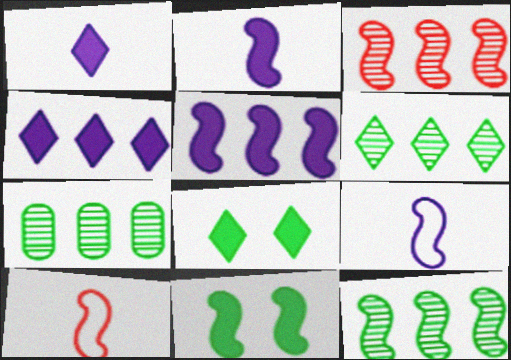[[3, 9, 11], 
[6, 7, 12]]